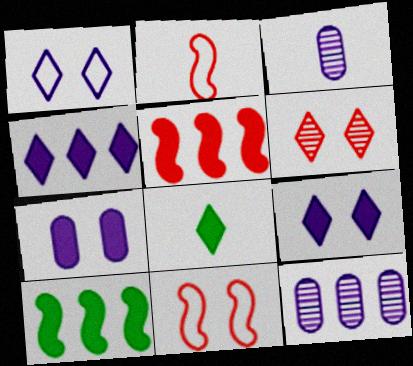[[2, 3, 8], 
[5, 7, 8], 
[8, 11, 12]]